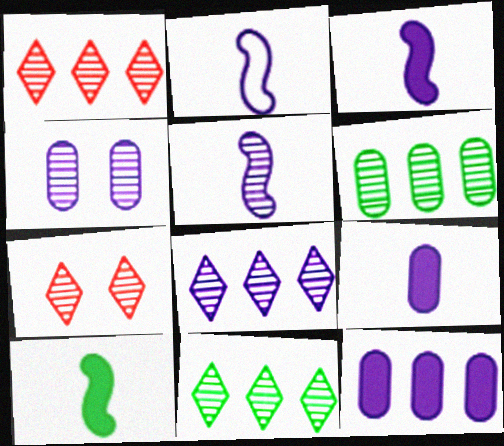[[1, 8, 11], 
[2, 3, 5], 
[4, 5, 8], 
[5, 6, 7]]